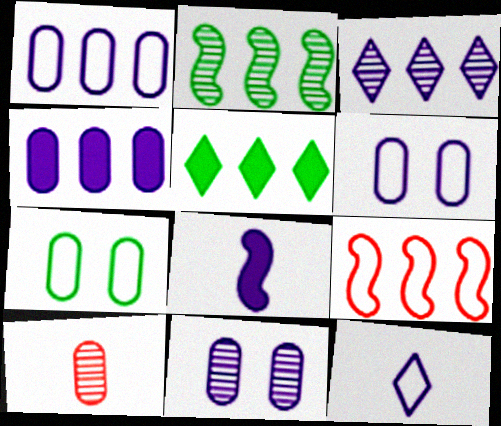[[3, 6, 8], 
[4, 7, 10], 
[7, 9, 12]]